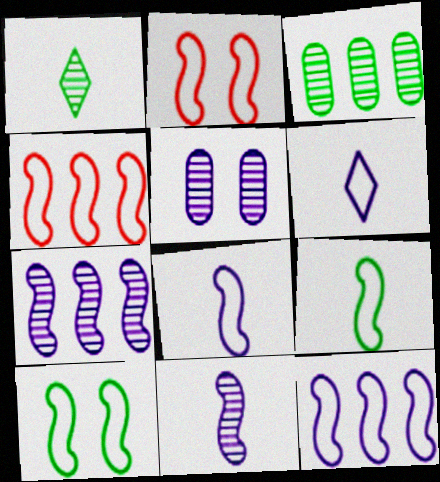[[2, 9, 12], 
[4, 8, 10]]